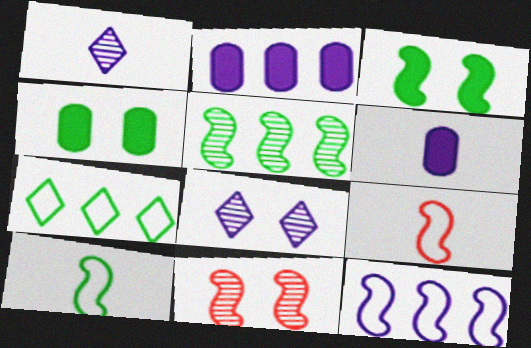[[3, 5, 10], 
[6, 7, 11], 
[6, 8, 12]]